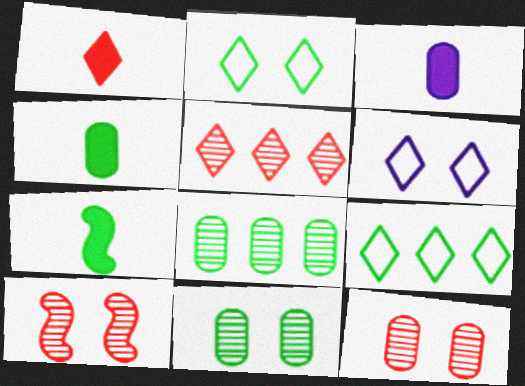[[1, 3, 7], 
[2, 7, 8], 
[3, 9, 10], 
[7, 9, 11]]